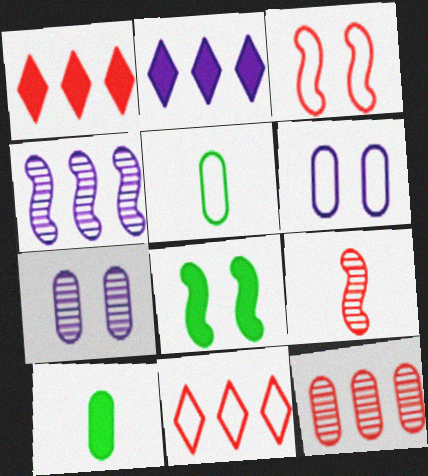[[6, 10, 12]]